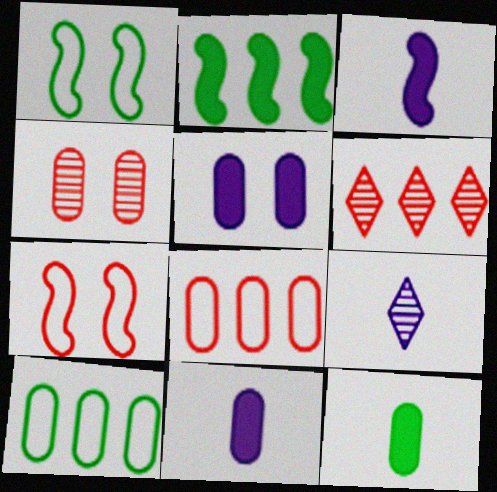[[1, 6, 11], 
[4, 10, 11]]